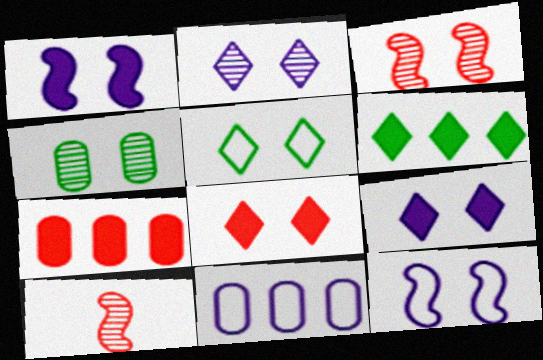[[2, 3, 4], 
[2, 5, 8], 
[4, 8, 12]]